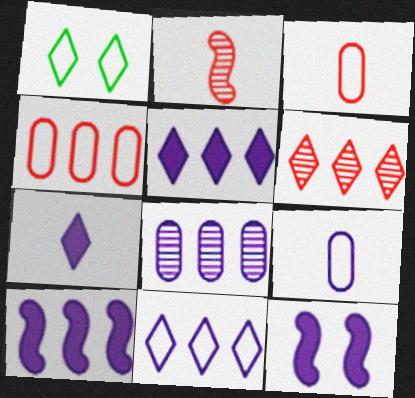[[1, 6, 7], 
[8, 10, 11]]